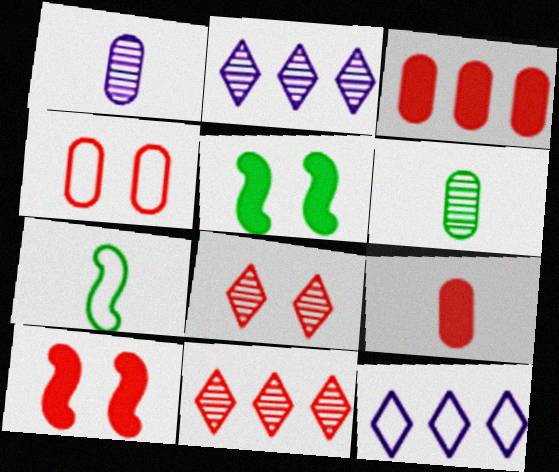[[4, 7, 12], 
[4, 8, 10], 
[6, 10, 12]]